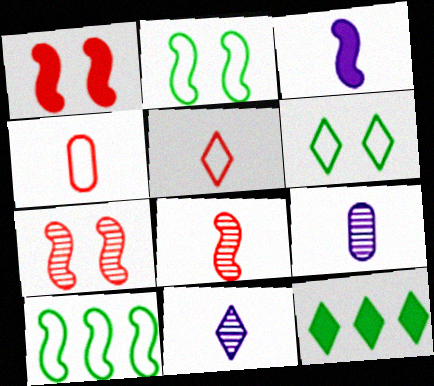[[3, 7, 10]]